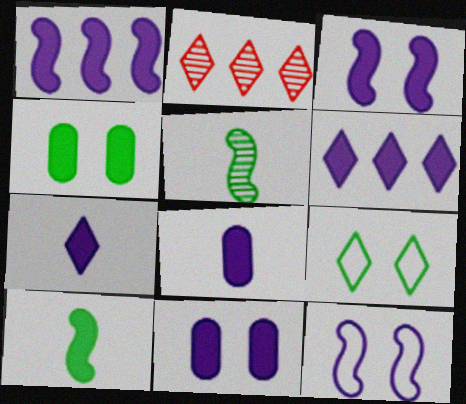[[1, 7, 11], 
[2, 7, 9], 
[3, 6, 8]]